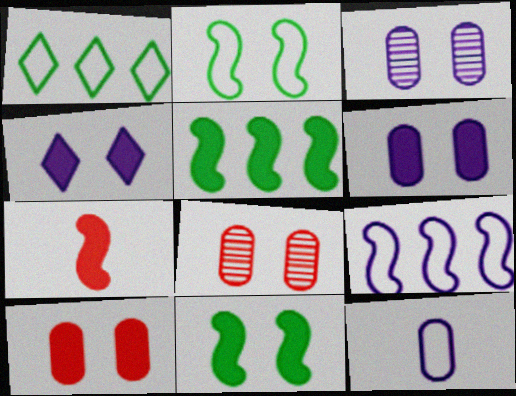[[1, 3, 7], 
[2, 4, 8], 
[4, 10, 11]]